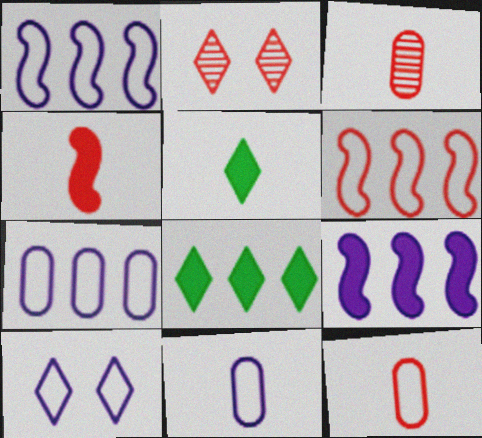[[1, 10, 11]]